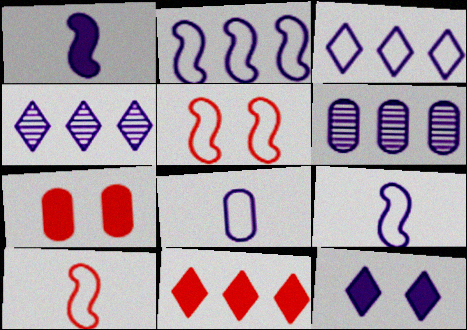[[6, 9, 12]]